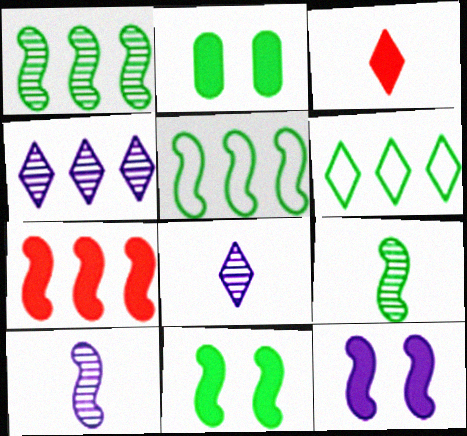[[2, 6, 9], 
[5, 9, 11]]